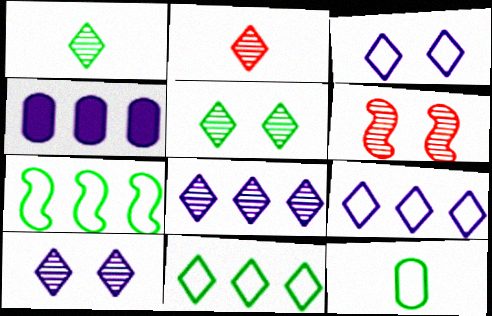[[2, 5, 8]]